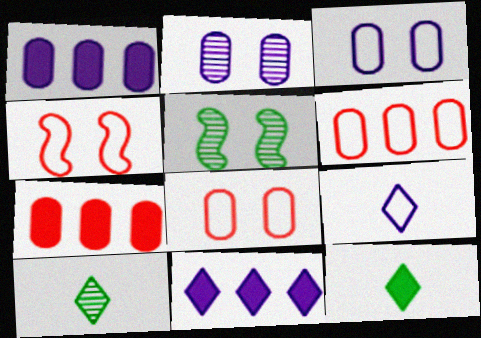[[1, 4, 10], 
[5, 7, 9]]